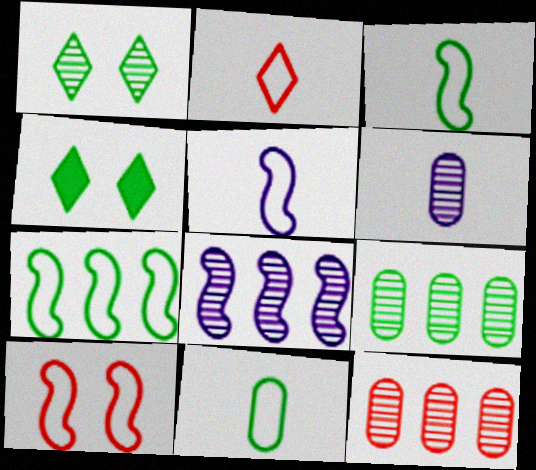[[2, 5, 11], 
[3, 4, 9], 
[4, 5, 12], 
[5, 7, 10]]